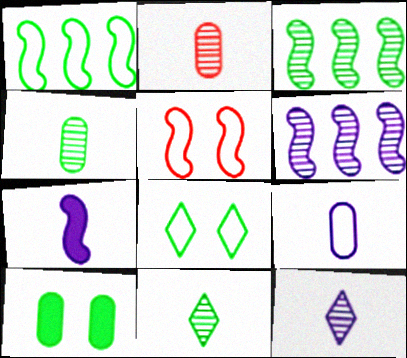[[1, 10, 11], 
[3, 5, 7], 
[7, 9, 12]]